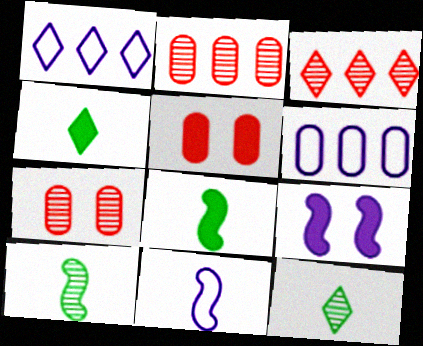[[1, 5, 10], 
[1, 7, 8]]